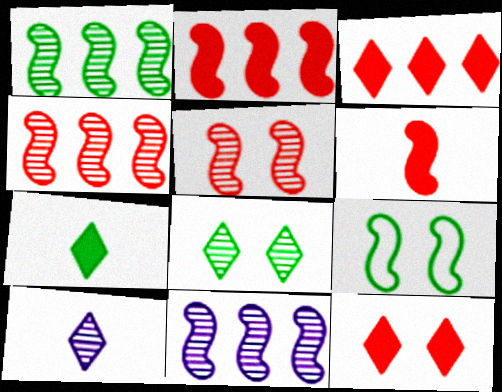[[1, 4, 11], 
[6, 9, 11]]